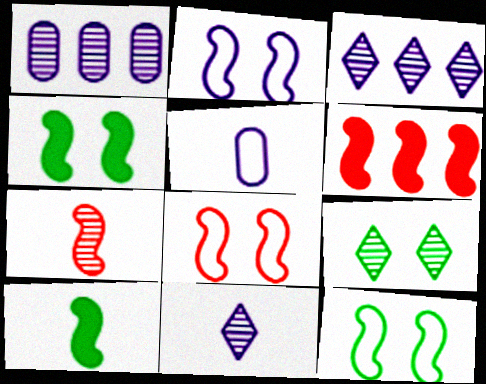[[1, 7, 9], 
[2, 8, 12], 
[5, 6, 9], 
[6, 7, 8]]